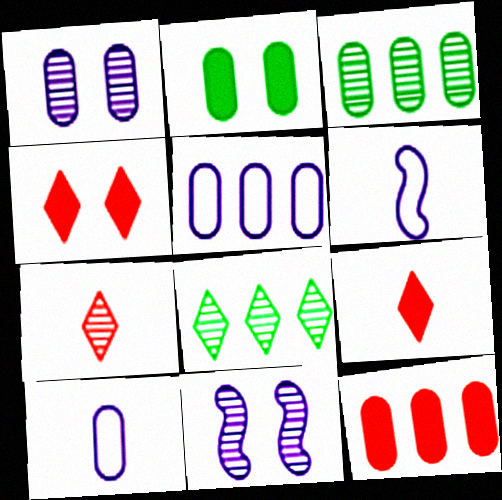[[3, 4, 6], 
[3, 5, 12], 
[3, 7, 11]]